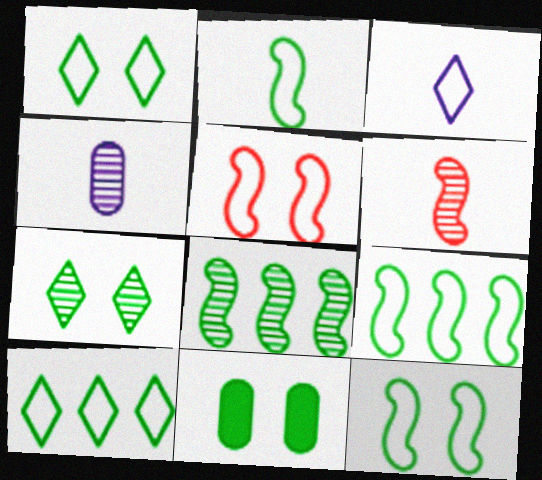[[2, 9, 12], 
[7, 11, 12]]